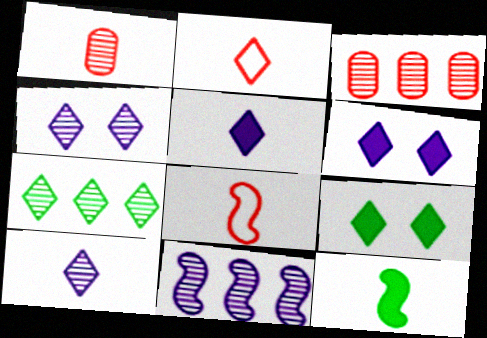[[2, 6, 7], 
[3, 7, 11]]